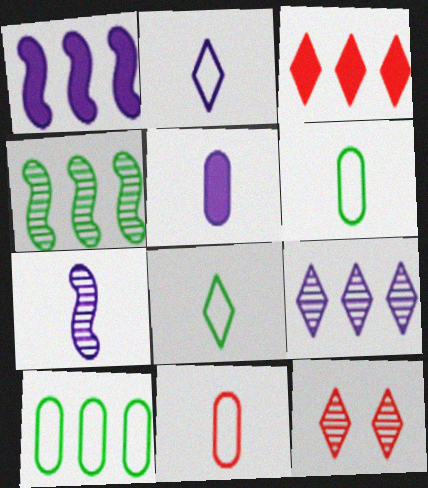[[1, 6, 12], 
[2, 5, 7]]